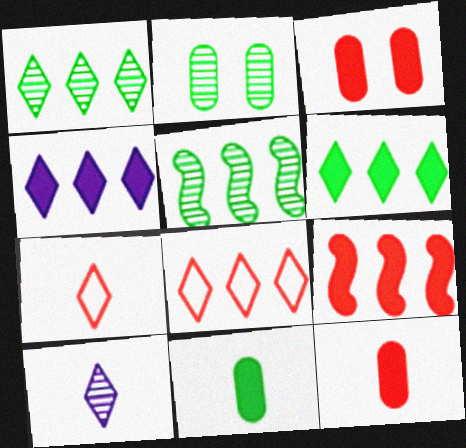[[1, 4, 8]]